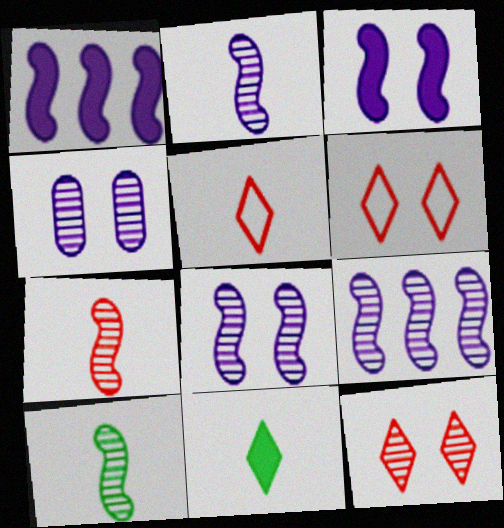[[2, 7, 10], 
[2, 8, 9]]